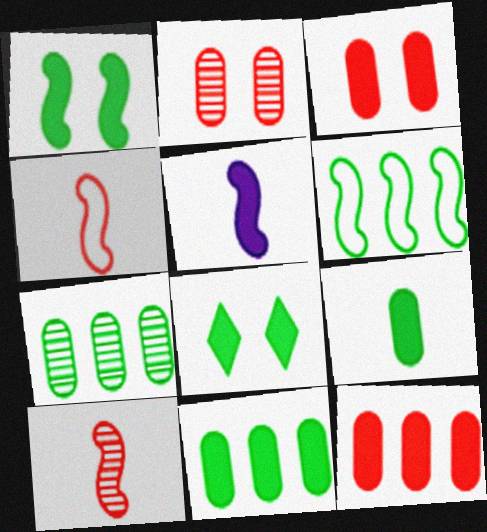[[5, 8, 12]]